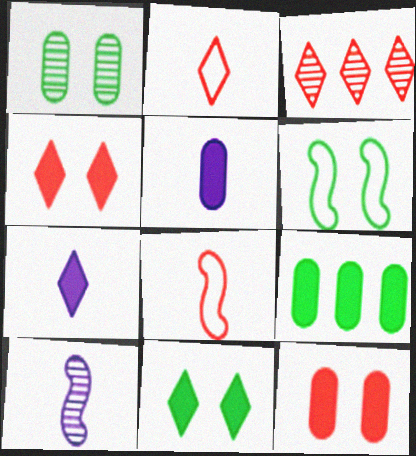[[1, 3, 10], 
[1, 6, 11], 
[2, 3, 4], 
[3, 5, 6], 
[3, 8, 12], 
[5, 9, 12]]